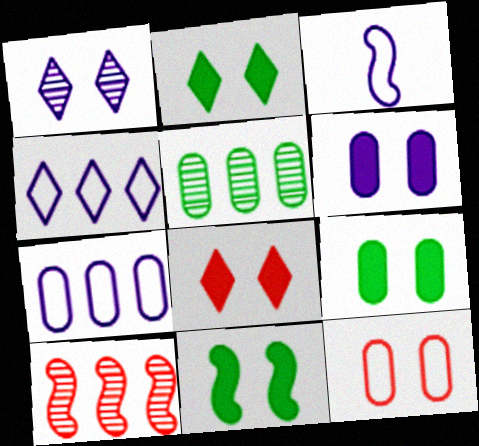[[1, 11, 12], 
[2, 9, 11], 
[3, 5, 8], 
[3, 10, 11], 
[6, 8, 11]]